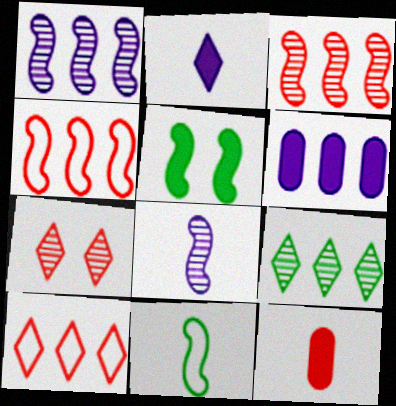[[4, 5, 8], 
[4, 6, 9], 
[4, 7, 12], 
[6, 7, 11]]